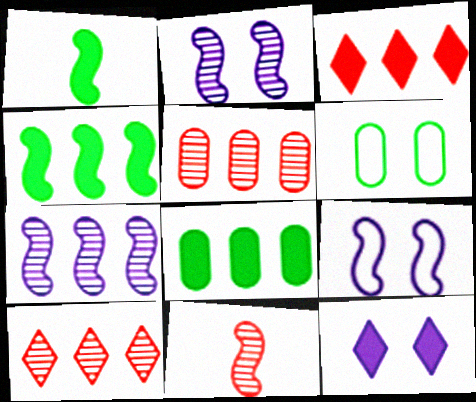[[4, 9, 11]]